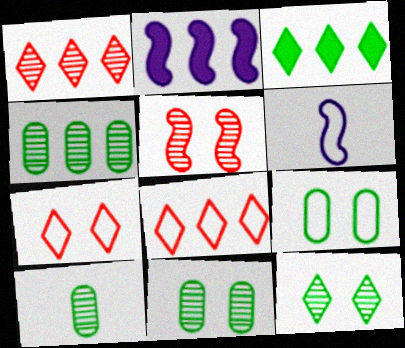[[2, 4, 8], 
[2, 7, 10], 
[4, 10, 11], 
[6, 8, 9]]